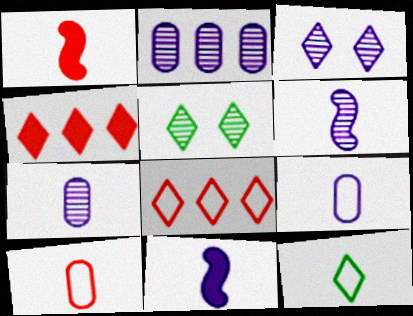[[1, 7, 12], 
[2, 3, 6], 
[3, 4, 12]]